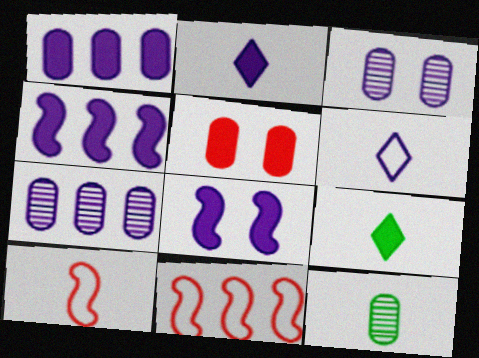[[1, 2, 8], 
[2, 10, 12], 
[3, 4, 6], 
[3, 9, 11], 
[4, 5, 9], 
[6, 7, 8]]